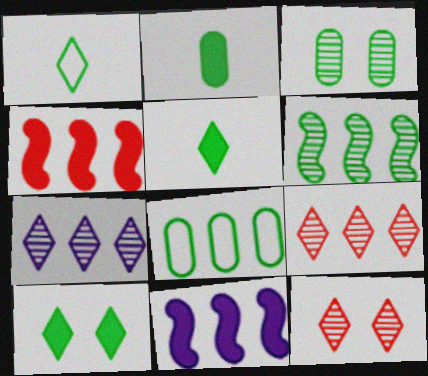[[2, 3, 8], 
[4, 7, 8], 
[8, 9, 11]]